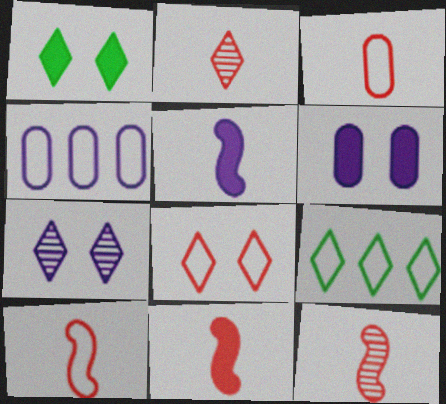[[1, 4, 12], 
[1, 7, 8], 
[2, 3, 11], 
[4, 5, 7], 
[6, 9, 12], 
[10, 11, 12]]